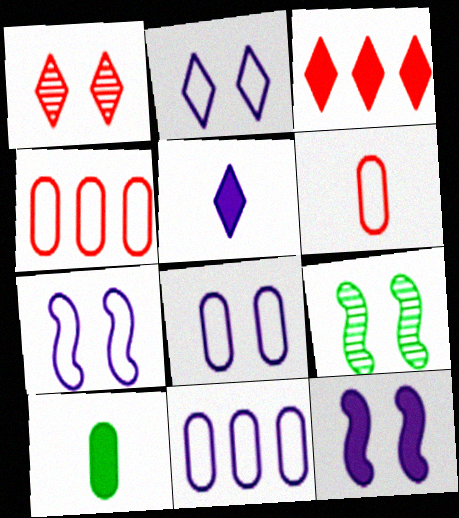[[2, 7, 8], 
[3, 10, 12], 
[4, 5, 9]]